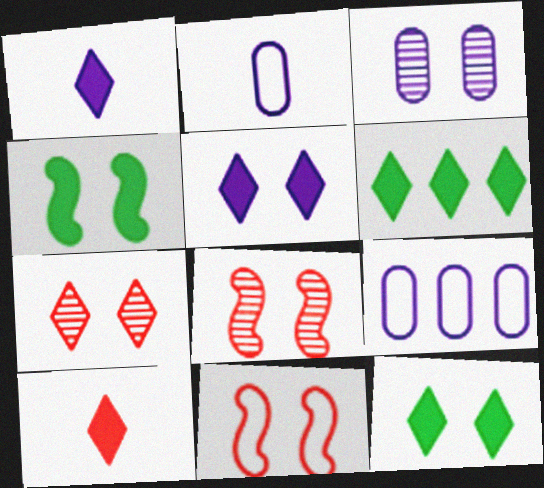[[2, 6, 8], 
[3, 11, 12], 
[5, 6, 10]]